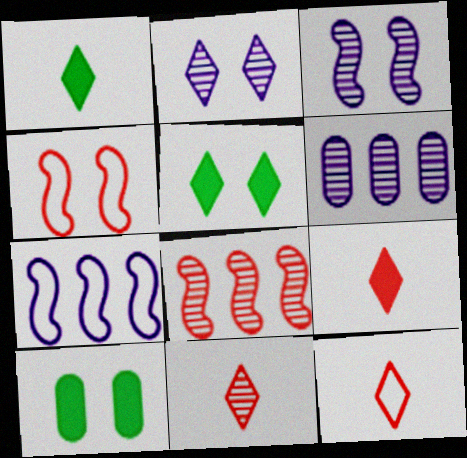[[1, 4, 6], 
[2, 4, 10], 
[7, 10, 11], 
[9, 11, 12]]